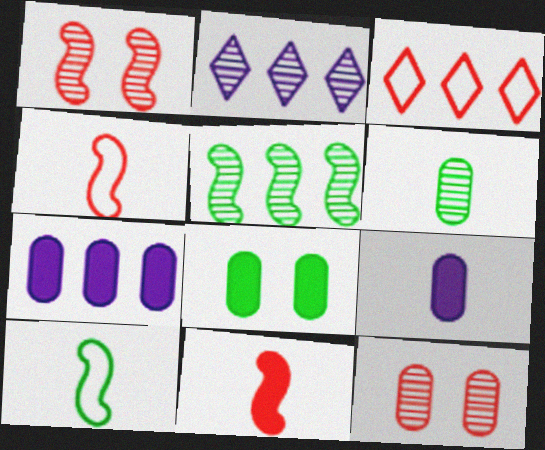[[1, 2, 6], 
[2, 4, 8], 
[3, 5, 7], 
[3, 11, 12]]